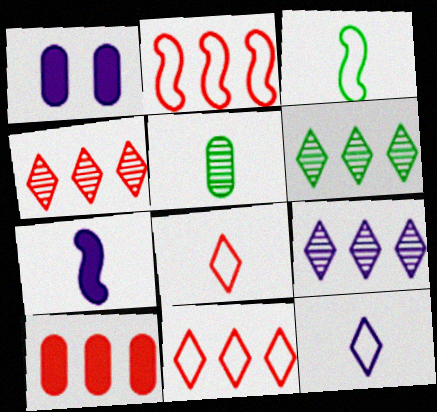[[1, 3, 4], 
[2, 4, 10], 
[4, 6, 9], 
[5, 7, 8]]